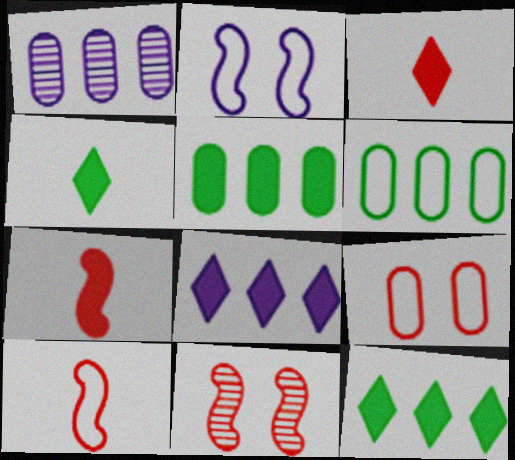[]